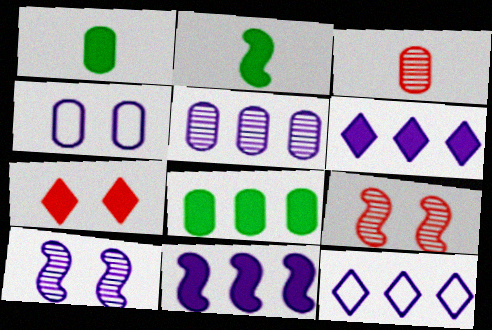[[1, 7, 11], 
[1, 9, 12], 
[3, 4, 8], 
[5, 11, 12]]